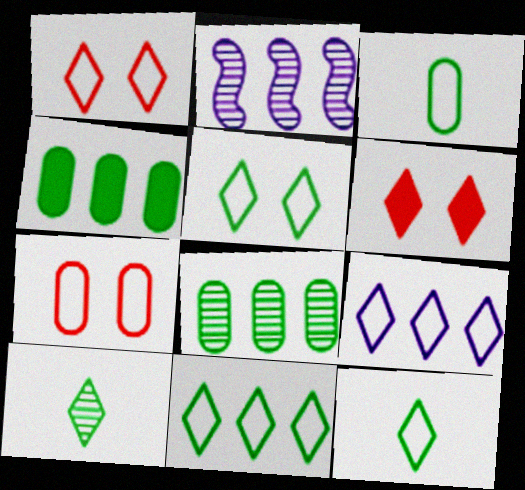[[1, 9, 12], 
[2, 3, 6], 
[5, 11, 12], 
[6, 9, 10]]